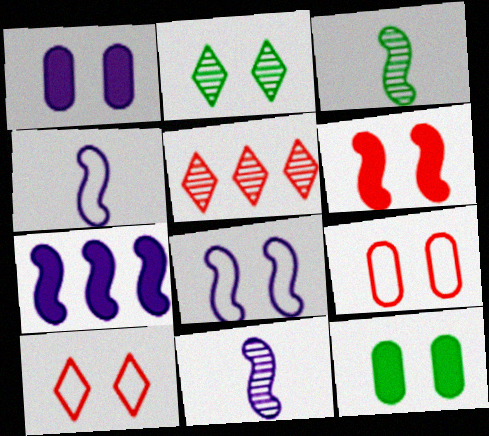[[4, 5, 12], 
[7, 8, 11]]